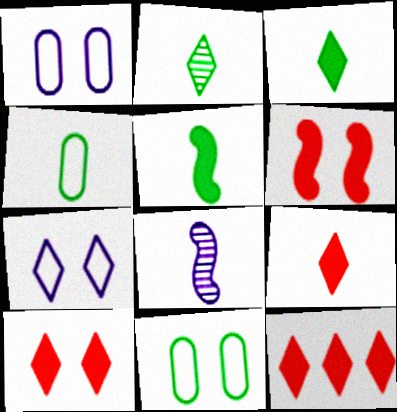[[2, 4, 5], 
[2, 7, 12], 
[4, 8, 9], 
[8, 11, 12], 
[9, 10, 12]]